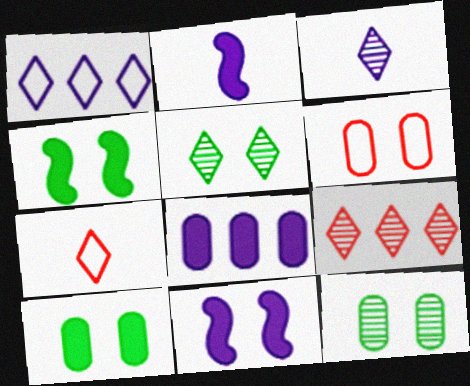[[3, 5, 9], 
[5, 6, 11]]